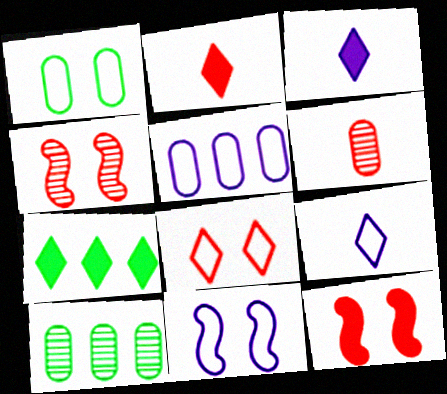[[1, 8, 11], 
[2, 10, 11], 
[5, 9, 11], 
[6, 7, 11], 
[9, 10, 12]]